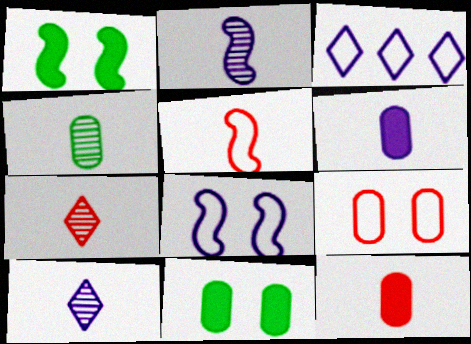[[2, 4, 7], 
[5, 7, 12]]